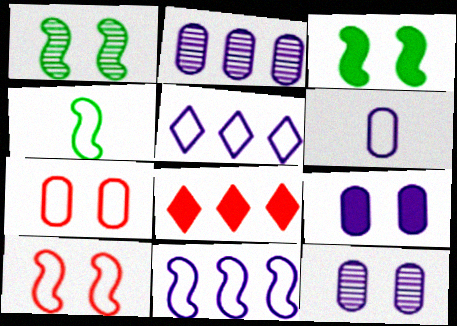[[1, 6, 8], 
[2, 6, 9], 
[4, 5, 7], 
[4, 8, 12], 
[4, 10, 11]]